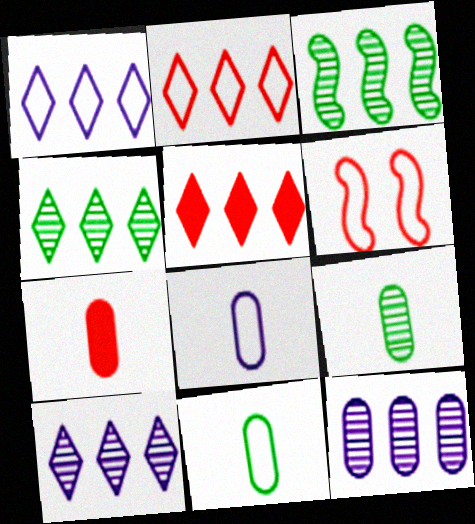[[1, 4, 5], 
[1, 6, 11], 
[7, 8, 9]]